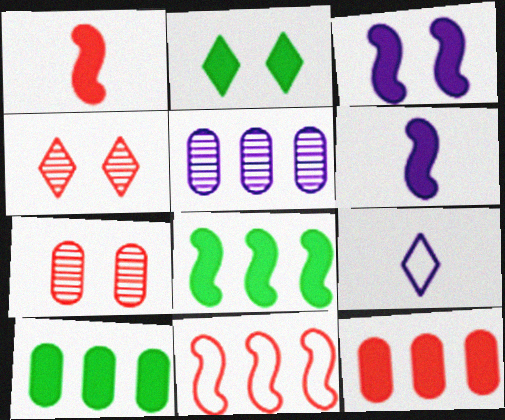[[1, 3, 8], 
[2, 6, 12], 
[3, 5, 9], 
[7, 8, 9]]